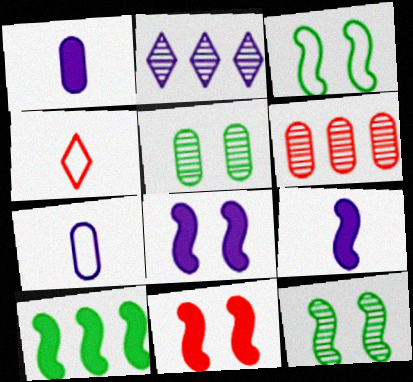[[2, 7, 8], 
[4, 6, 11], 
[9, 10, 11]]